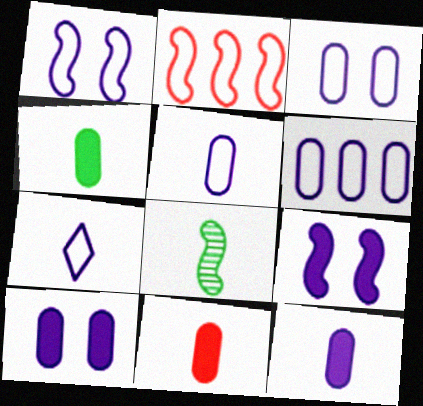[[1, 6, 7], 
[2, 8, 9], 
[3, 5, 6], 
[4, 11, 12], 
[7, 8, 11]]